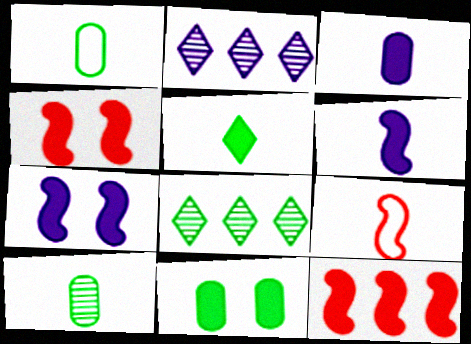[[1, 2, 4], 
[2, 9, 11]]